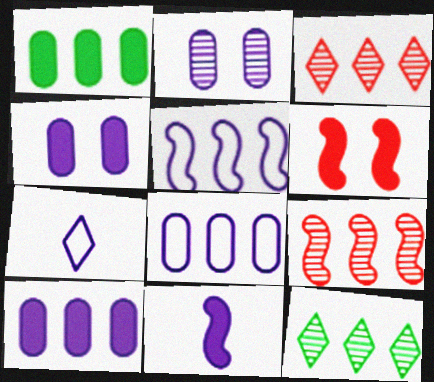[[1, 3, 5]]